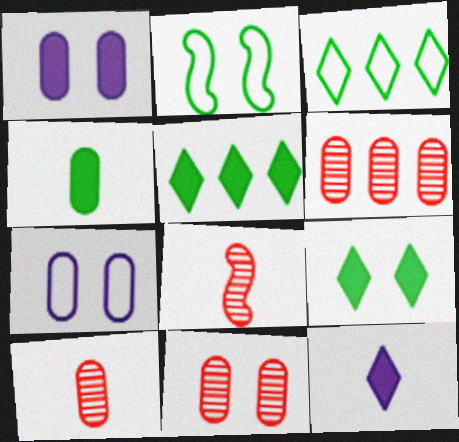[[1, 3, 8], 
[2, 6, 12], 
[4, 6, 7], 
[5, 7, 8], 
[6, 10, 11]]